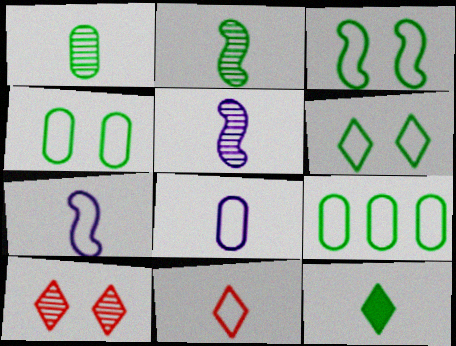[[3, 4, 6]]